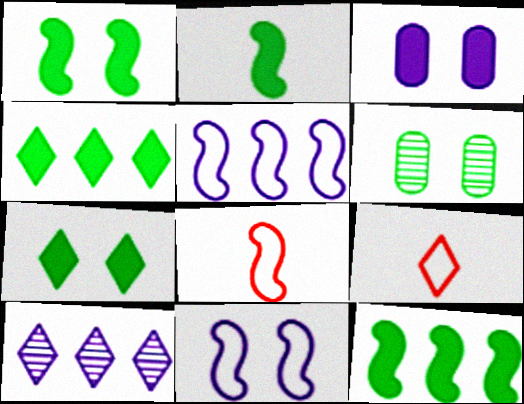[[1, 2, 12], 
[7, 9, 10]]